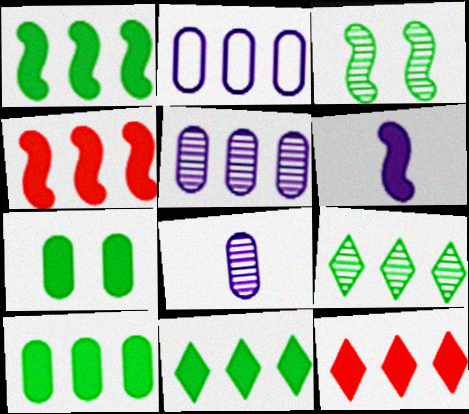[[1, 10, 11], 
[2, 4, 9], 
[6, 7, 12]]